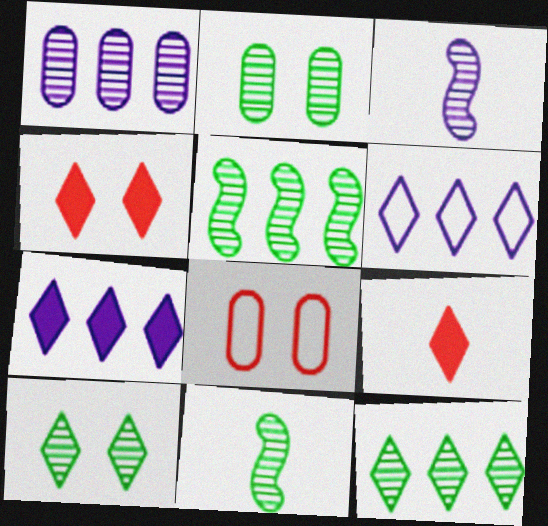[[2, 11, 12], 
[6, 9, 10], 
[7, 8, 11]]